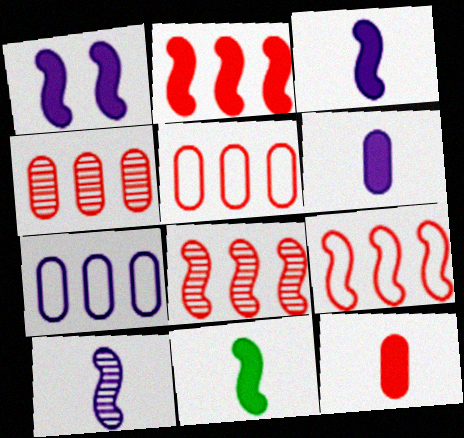[[1, 2, 11], 
[2, 8, 9]]